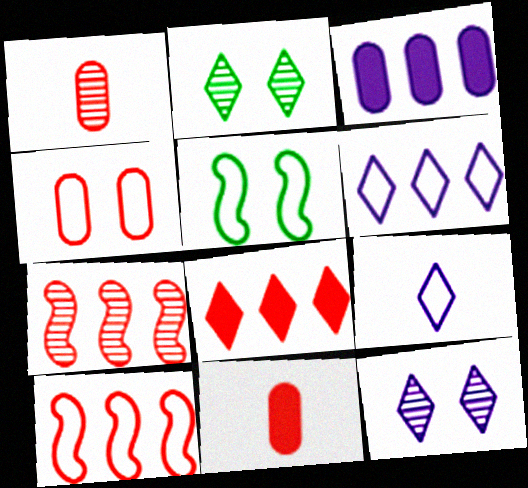[[2, 8, 9]]